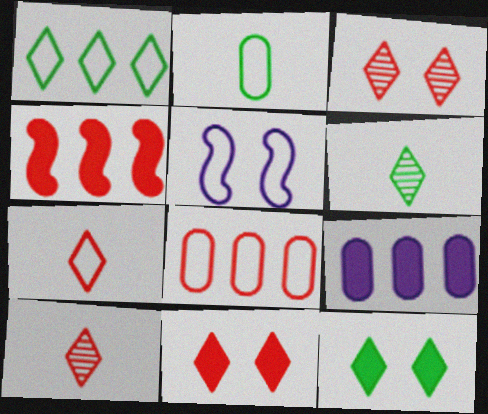[[1, 6, 12]]